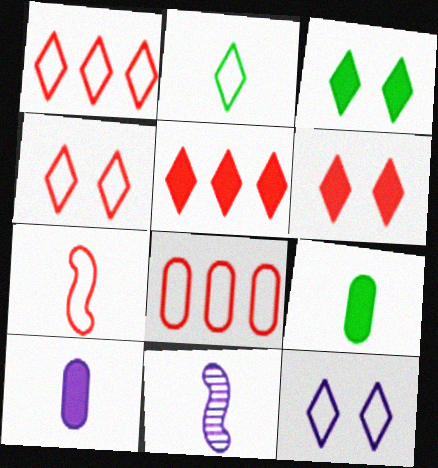[[1, 2, 12], 
[3, 8, 11], 
[4, 7, 8]]